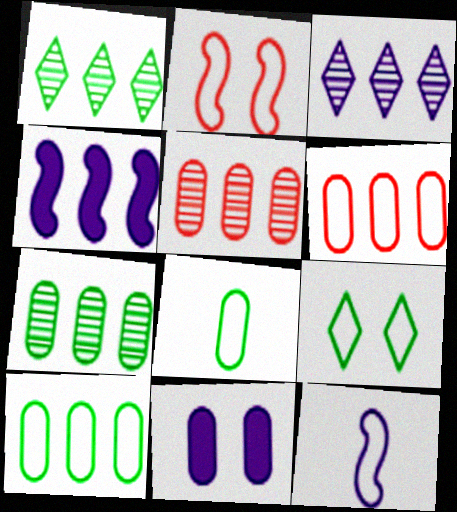[[1, 4, 6], 
[3, 11, 12], 
[5, 8, 11], 
[6, 9, 12]]